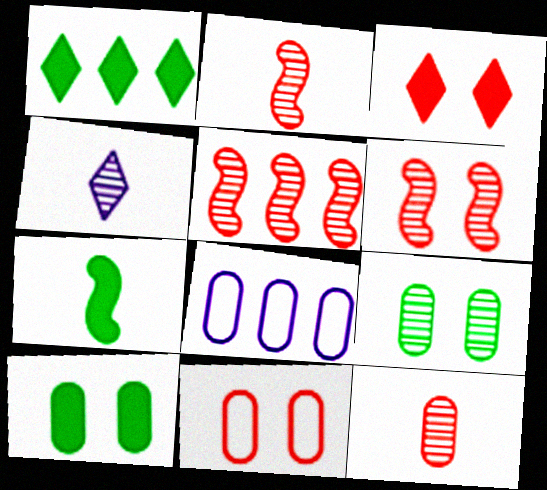[[1, 5, 8], 
[1, 7, 10], 
[2, 5, 6], 
[3, 6, 11], 
[4, 5, 9], 
[8, 10, 12]]